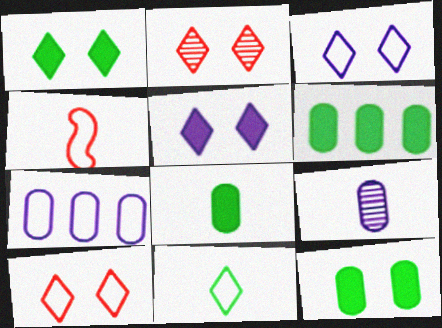[[1, 2, 3], 
[6, 8, 12]]